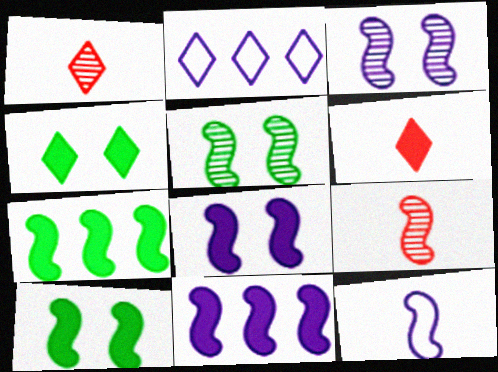[[1, 2, 4], 
[3, 11, 12]]